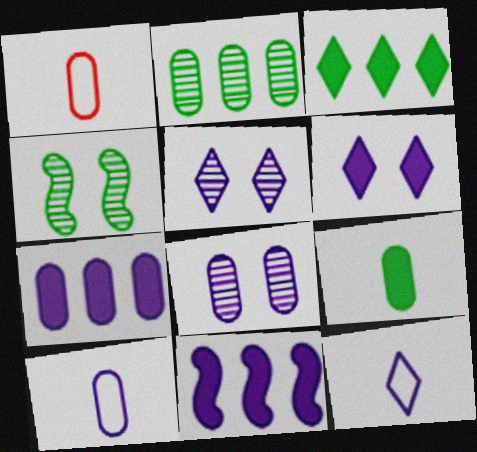[[5, 10, 11], 
[7, 8, 10], 
[8, 11, 12]]